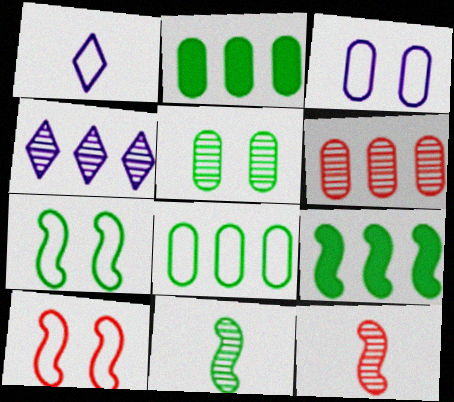[[1, 8, 10], 
[4, 5, 12], 
[7, 9, 11]]